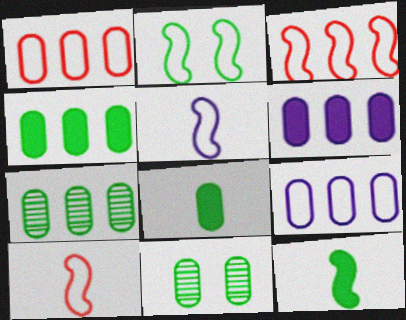[[1, 6, 7], 
[2, 3, 5]]